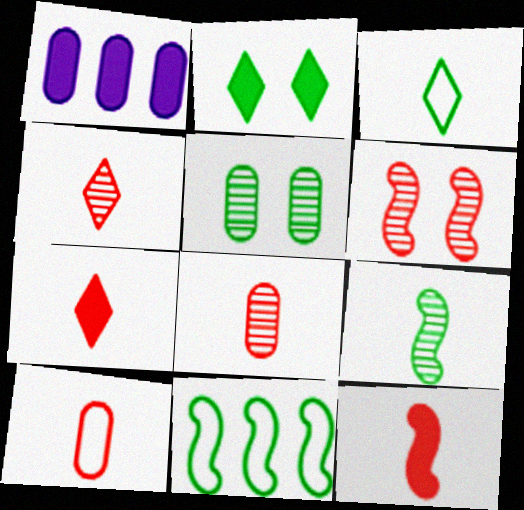[[1, 2, 12], 
[1, 3, 6], 
[1, 5, 10], 
[4, 10, 12]]